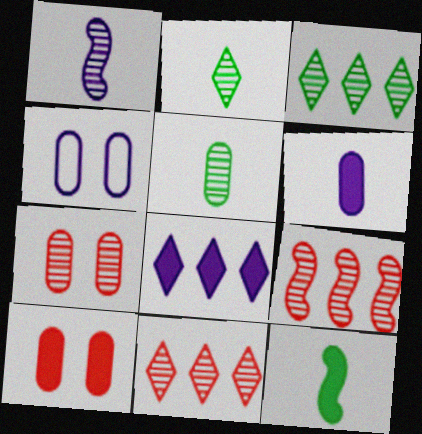[[1, 3, 7], 
[1, 4, 8], 
[4, 11, 12], 
[8, 10, 12]]